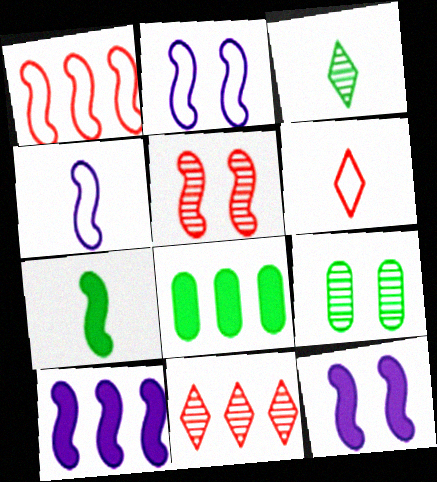[[6, 9, 10]]